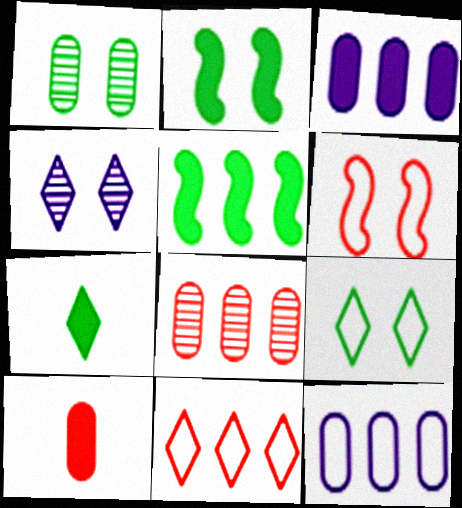[[1, 2, 9], 
[1, 10, 12], 
[4, 7, 11]]